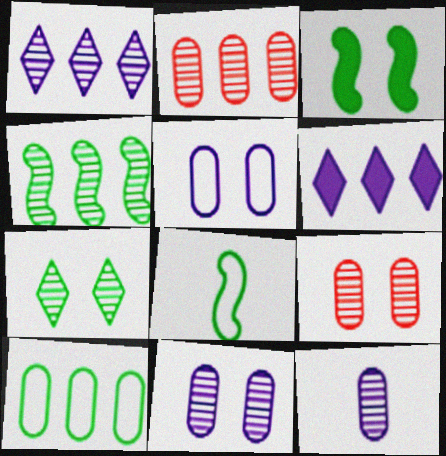[[1, 2, 4], 
[3, 4, 8], 
[6, 8, 9]]